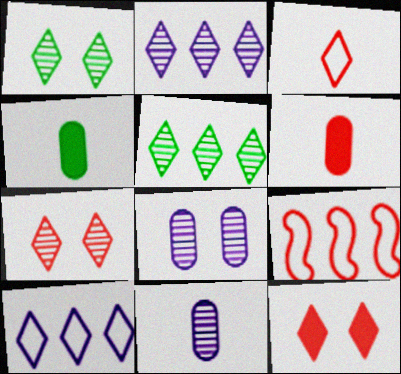[[6, 7, 9]]